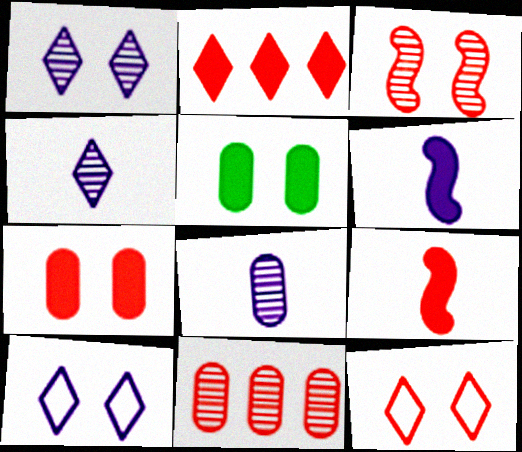[[2, 5, 6], 
[2, 7, 9], 
[3, 5, 10], 
[3, 7, 12], 
[9, 11, 12]]